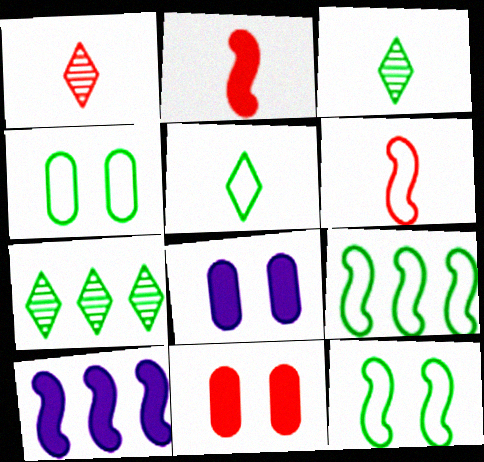[[1, 4, 10], 
[1, 8, 9], 
[4, 5, 9], 
[6, 7, 8]]